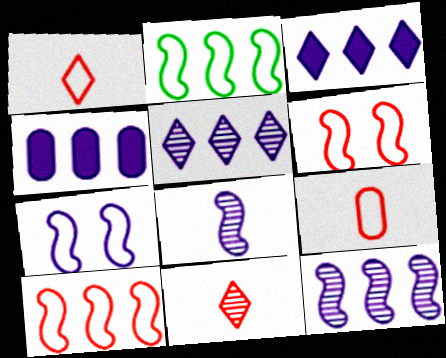[]